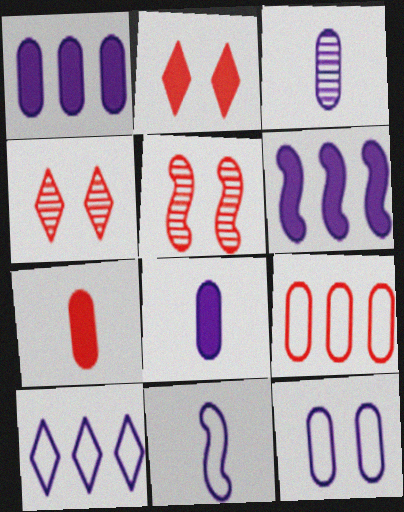[[1, 3, 12], 
[10, 11, 12]]